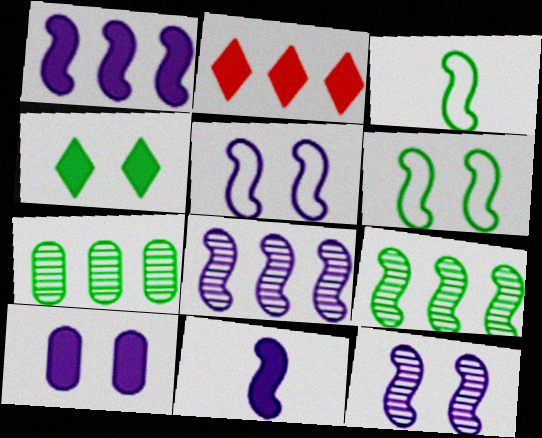[[3, 4, 7], 
[5, 8, 11]]